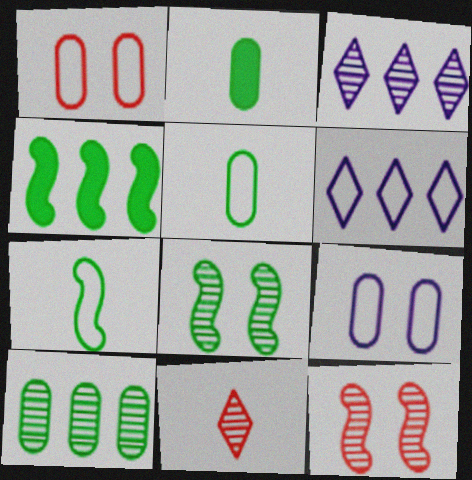[[1, 6, 7], 
[2, 6, 12], 
[4, 7, 8], 
[4, 9, 11]]